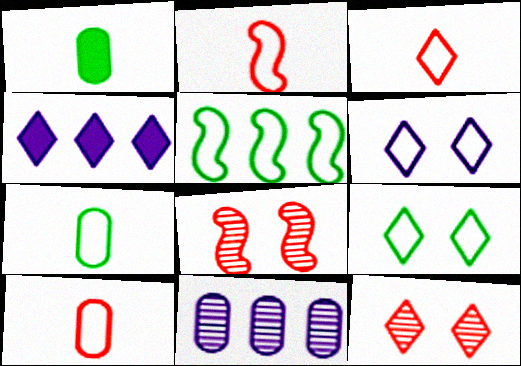[[2, 3, 10], 
[4, 7, 8], 
[5, 6, 10], 
[5, 7, 9]]